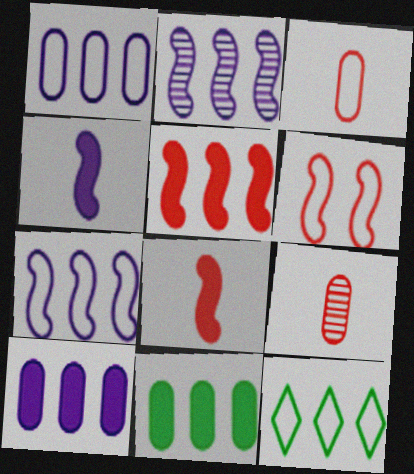[]